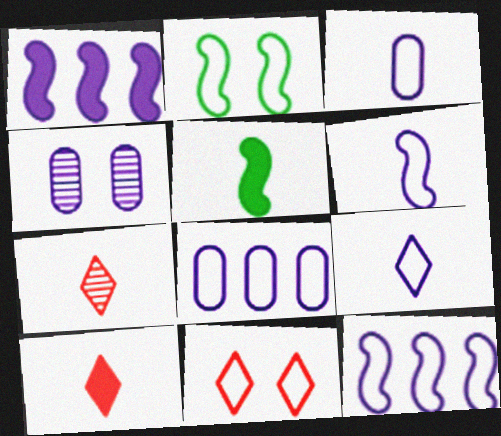[[1, 4, 9], 
[3, 5, 7], 
[3, 6, 9]]